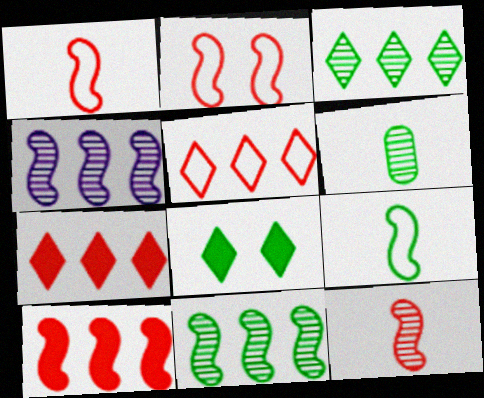[[2, 10, 12]]